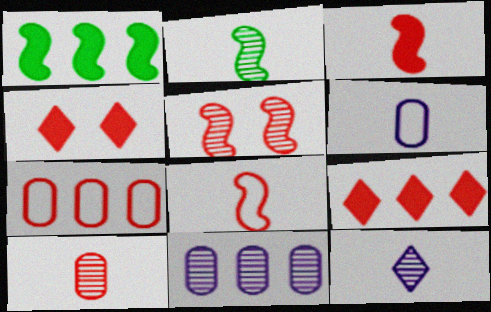[[2, 10, 12]]